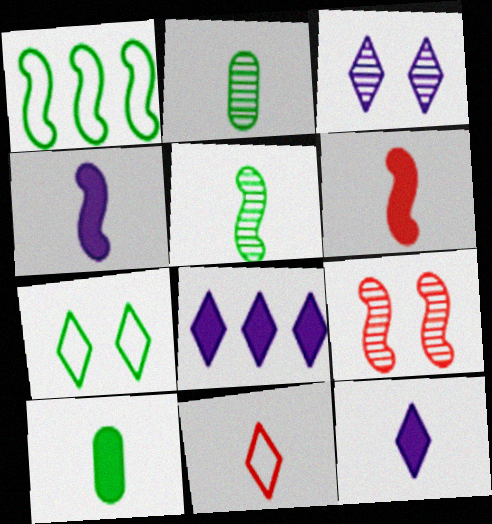[[1, 4, 9], 
[2, 4, 11], 
[6, 10, 12]]